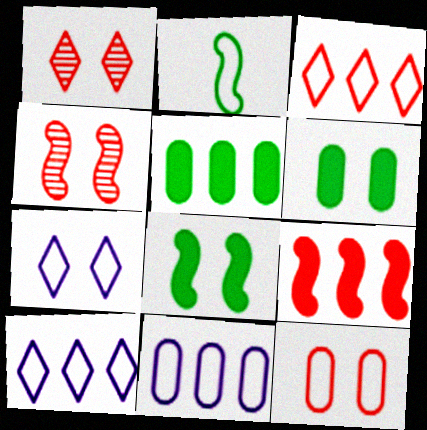[[2, 10, 12], 
[4, 6, 7]]